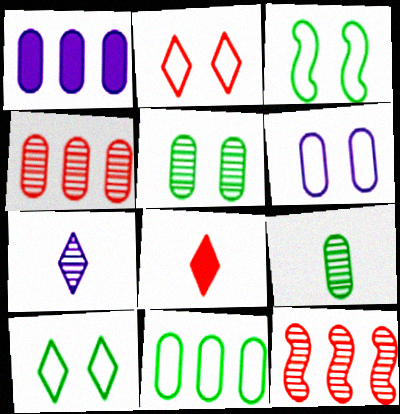[[1, 4, 11], 
[2, 3, 6], 
[5, 7, 12]]